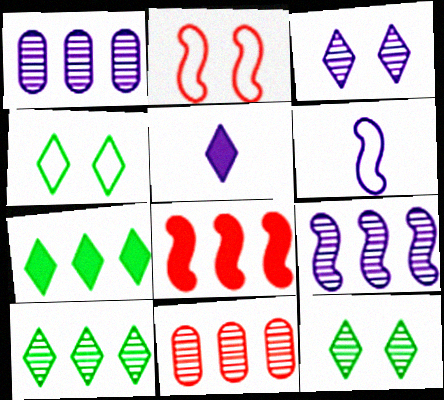[[9, 10, 11]]